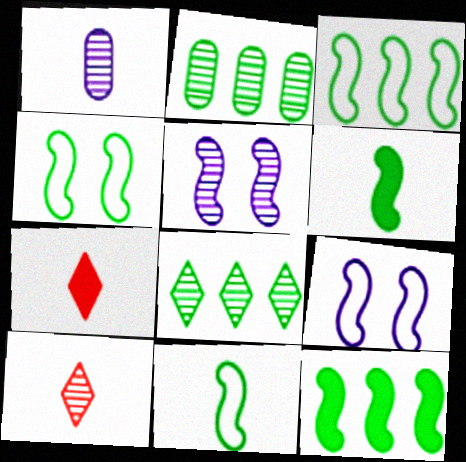[[1, 7, 11], 
[2, 5, 10], 
[2, 7, 9], 
[3, 4, 11]]